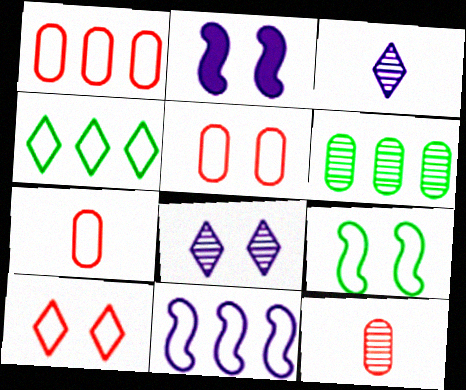[[1, 4, 11], 
[1, 5, 7], 
[2, 4, 12]]